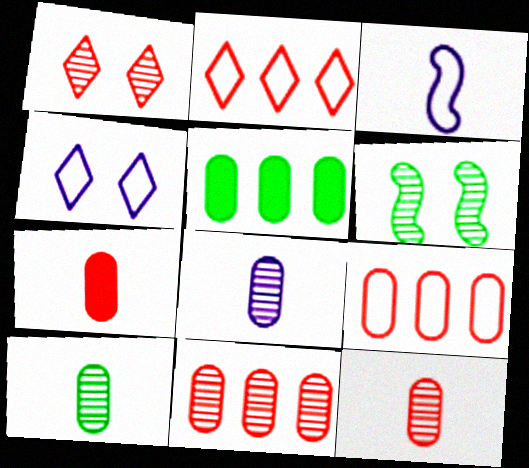[[1, 3, 5], 
[8, 10, 12]]